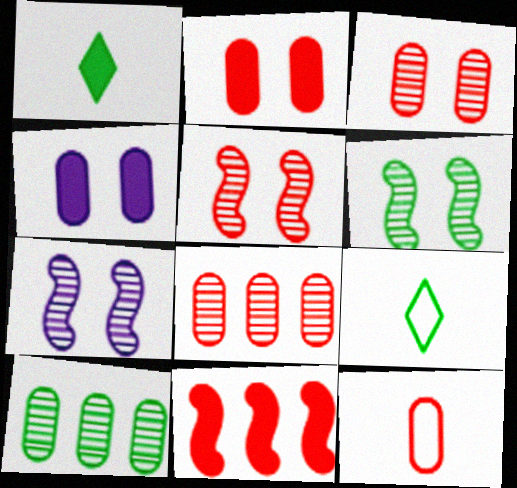[[1, 4, 11], 
[2, 8, 12], 
[4, 10, 12], 
[5, 6, 7]]